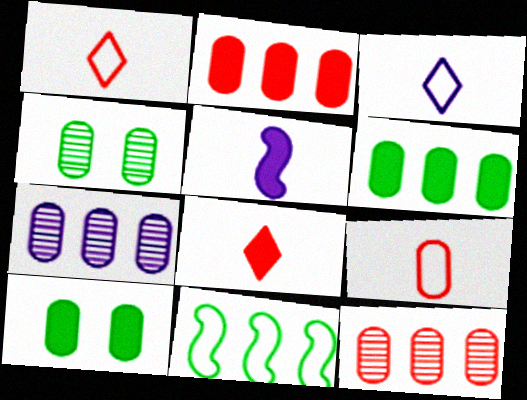[[7, 9, 10]]